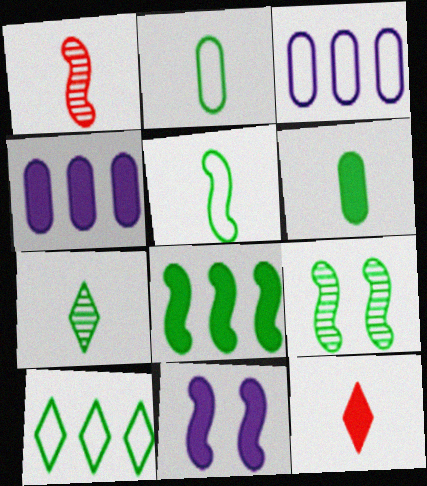[[3, 9, 12], 
[5, 6, 7], 
[5, 8, 9], 
[6, 9, 10]]